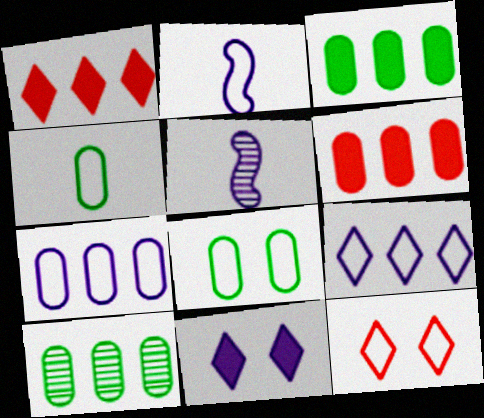[[1, 5, 8], 
[3, 5, 12], 
[5, 7, 11], 
[6, 7, 10]]